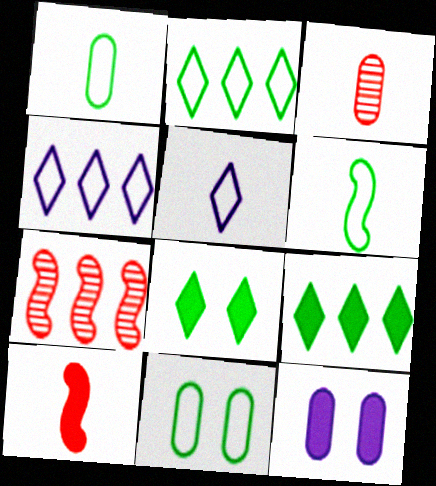[[2, 6, 11], 
[9, 10, 12]]